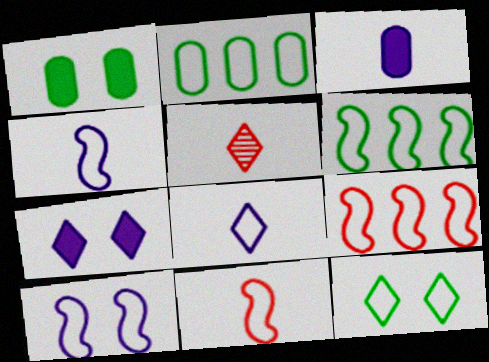[[6, 10, 11]]